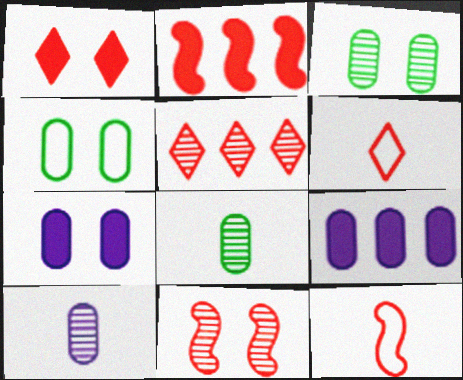[[1, 5, 6], 
[2, 11, 12]]